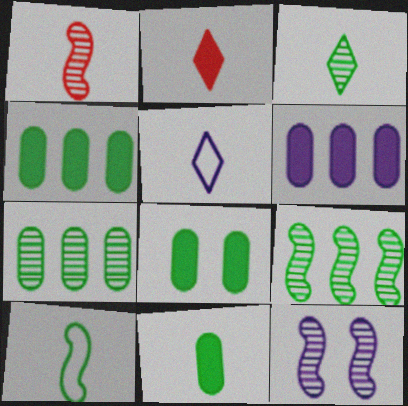[[1, 5, 11], 
[1, 9, 12], 
[2, 3, 5], 
[3, 10, 11], 
[4, 8, 11], 
[5, 6, 12]]